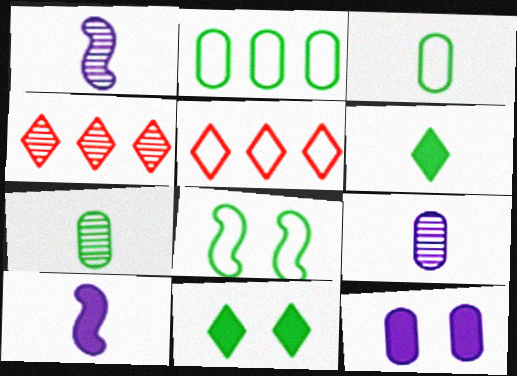[]